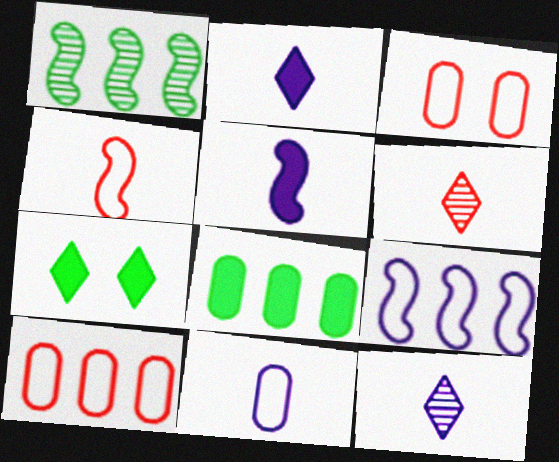[[1, 2, 3], 
[5, 11, 12]]